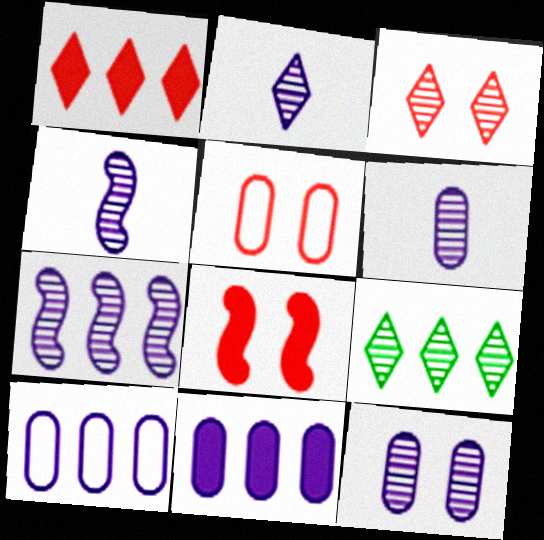[[2, 3, 9], 
[2, 4, 6], 
[2, 7, 12], 
[3, 5, 8]]